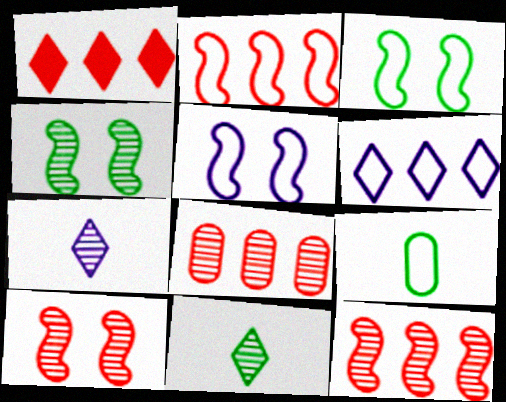[[1, 2, 8], 
[4, 7, 8]]